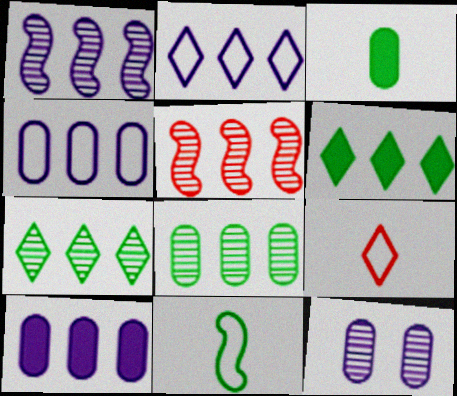[[1, 2, 10], 
[4, 5, 6]]